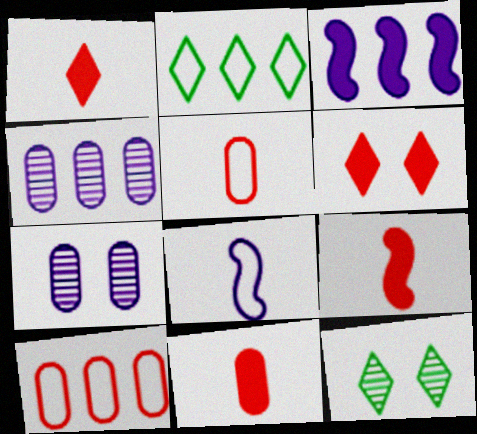[[1, 9, 11], 
[2, 7, 9], 
[3, 5, 12]]